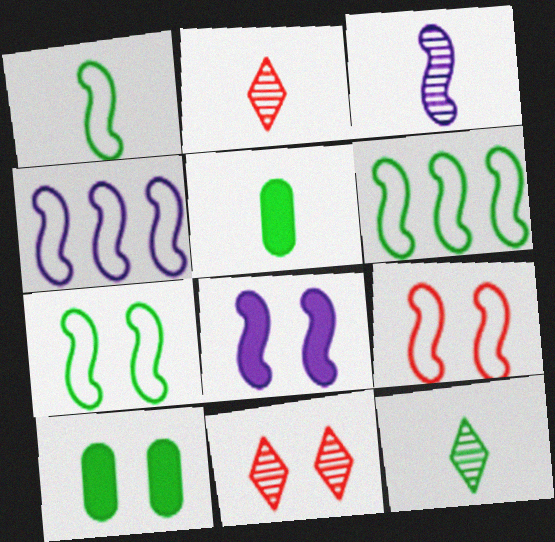[[1, 4, 9], 
[1, 5, 12], 
[1, 6, 7], 
[2, 4, 10], 
[3, 4, 8], 
[4, 5, 11], 
[6, 10, 12]]